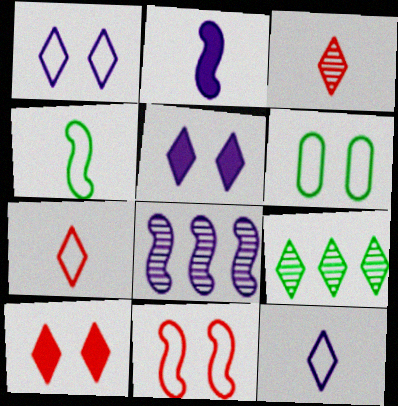[[1, 6, 11], 
[5, 7, 9], 
[9, 10, 12]]